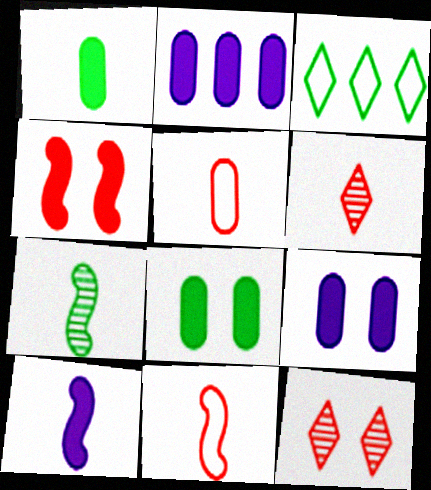[[3, 7, 8], 
[7, 10, 11]]